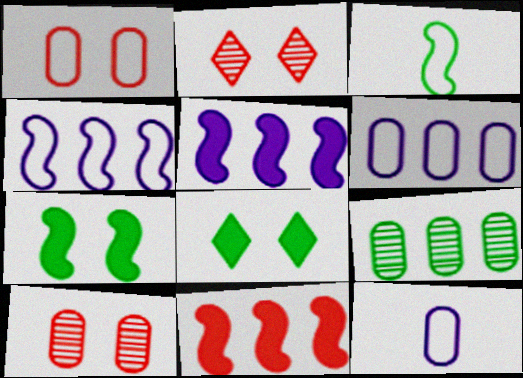[[3, 8, 9]]